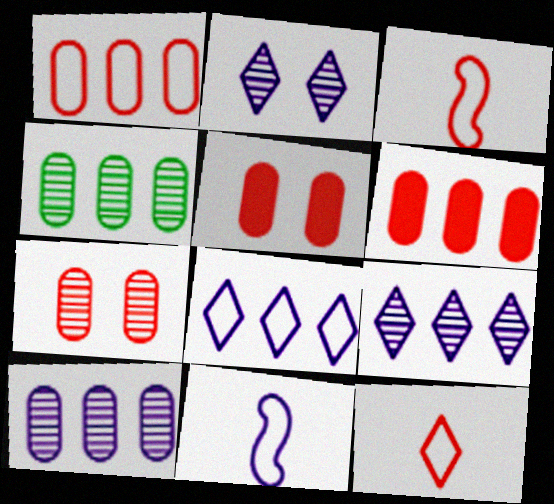[]